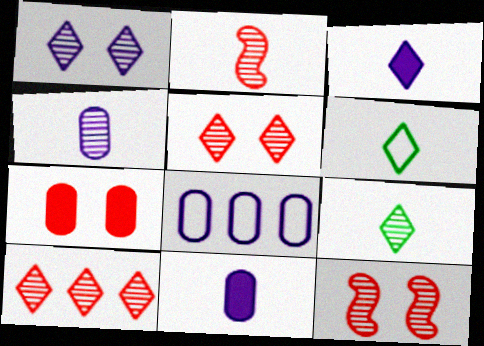[[1, 9, 10], 
[2, 4, 9], 
[2, 6, 11]]